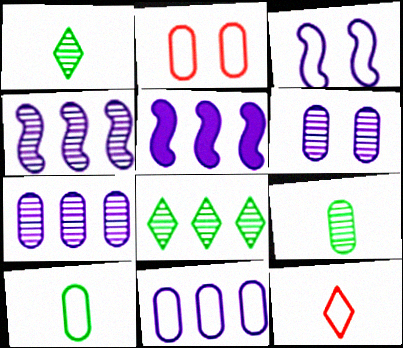[[1, 2, 5], 
[2, 10, 11]]